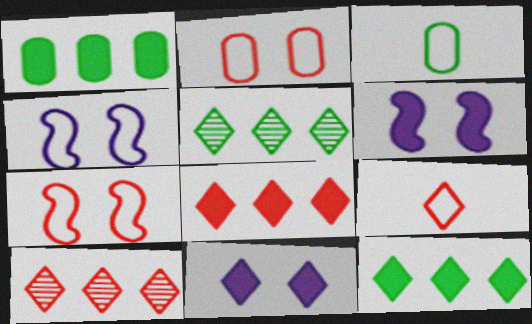[[3, 6, 10], 
[5, 9, 11]]